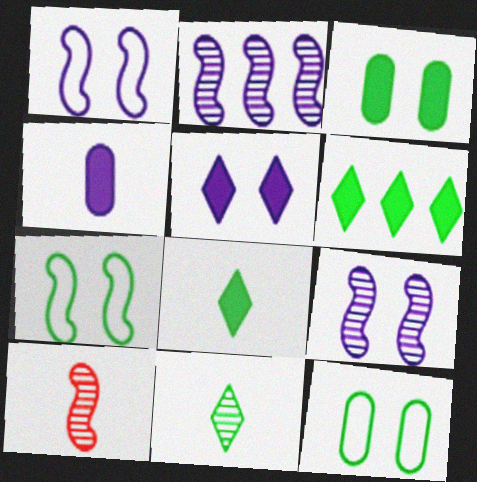[]